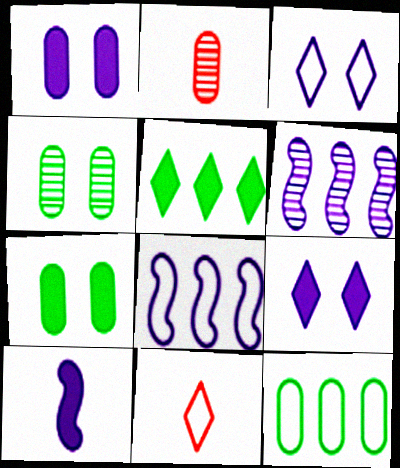[[1, 2, 12], 
[6, 7, 11]]